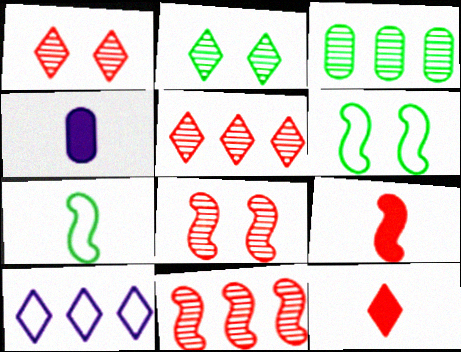[[2, 10, 12], 
[4, 5, 6]]